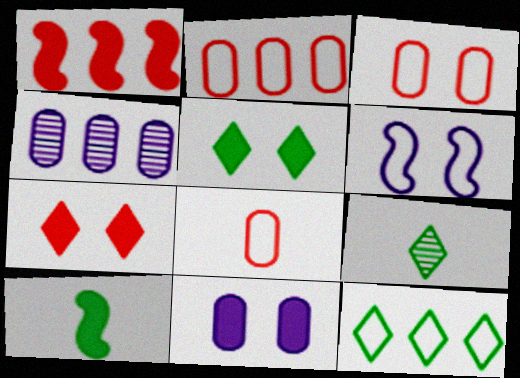[[1, 4, 12], 
[2, 3, 8], 
[5, 9, 12], 
[6, 8, 12]]